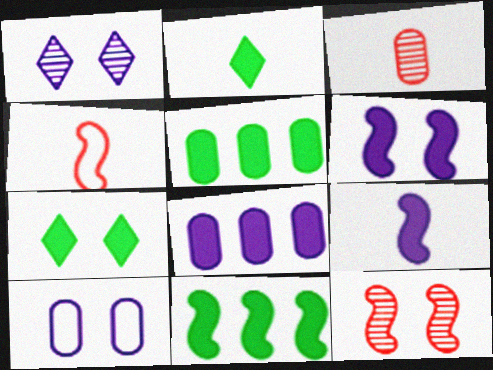[[1, 4, 5], 
[1, 6, 10], 
[3, 5, 10], 
[7, 10, 12]]